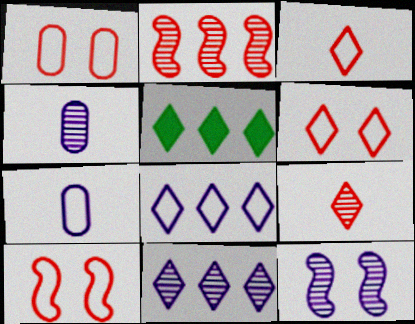[[1, 6, 10], 
[4, 5, 10], 
[4, 11, 12]]